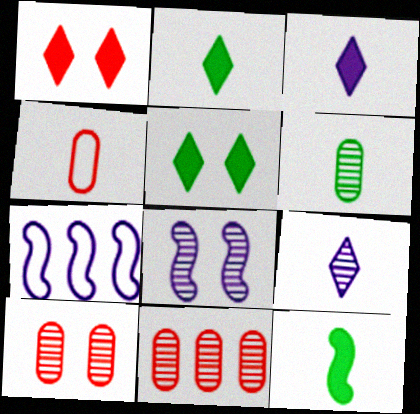[[1, 6, 7], 
[2, 7, 10], 
[4, 9, 12]]